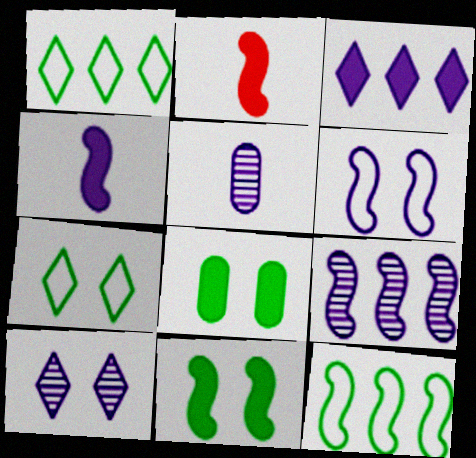[[2, 3, 8], 
[3, 5, 6], 
[4, 6, 9], 
[5, 9, 10]]